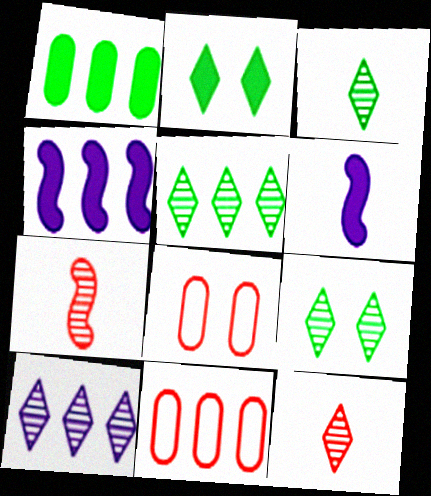[[3, 4, 8], 
[3, 5, 9], 
[4, 5, 11], 
[5, 6, 8], 
[6, 9, 11], 
[9, 10, 12]]